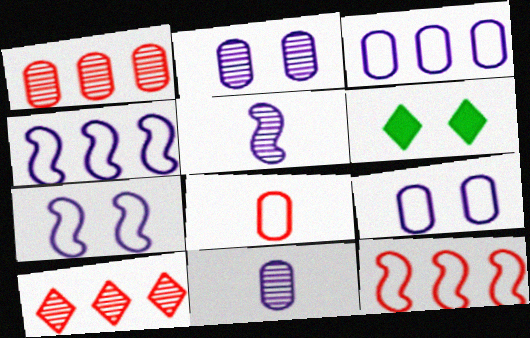[[6, 11, 12]]